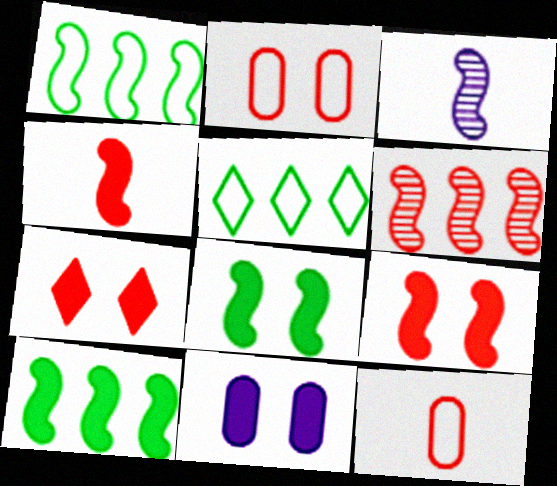[[1, 3, 9], 
[6, 7, 12], 
[7, 8, 11]]